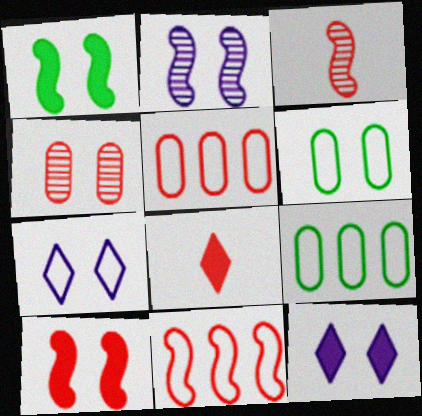[[1, 4, 7], 
[2, 8, 9], 
[3, 9, 12], 
[3, 10, 11], 
[4, 8, 11]]